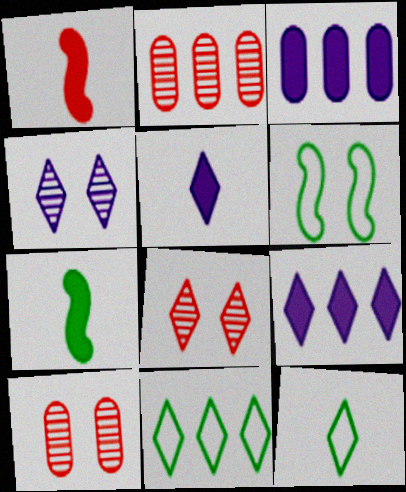[[2, 5, 6], 
[5, 8, 11], 
[8, 9, 12]]